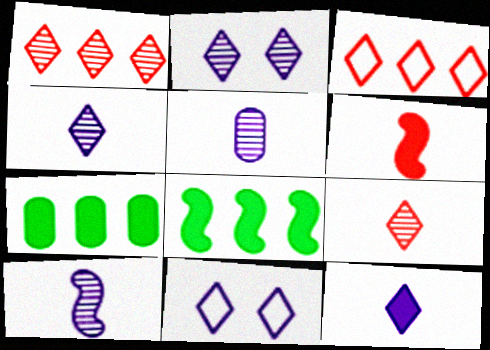[[4, 5, 10]]